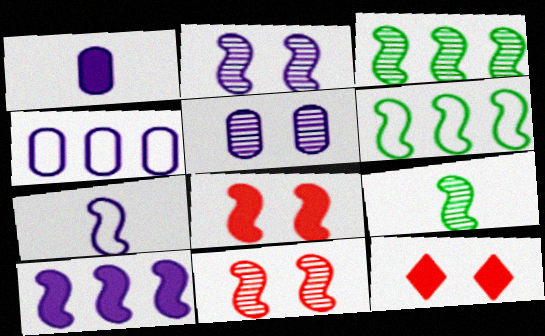[[1, 4, 5], 
[2, 7, 10], 
[3, 7, 8], 
[4, 9, 12]]